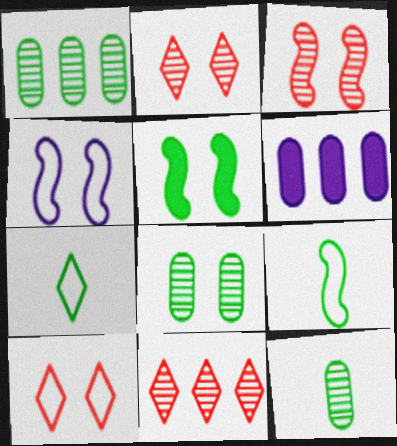[[1, 5, 7], 
[1, 8, 12], 
[2, 6, 9], 
[3, 4, 5], 
[3, 6, 7]]